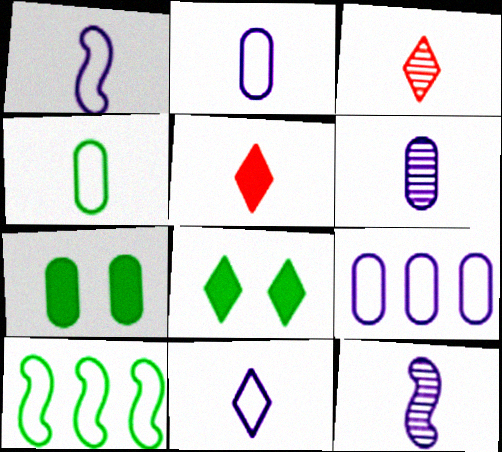[[1, 2, 11], 
[4, 5, 12]]